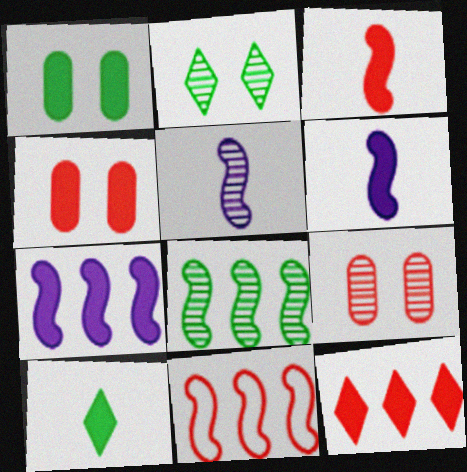[[1, 6, 12], 
[3, 4, 12], 
[4, 7, 10], 
[7, 8, 11]]